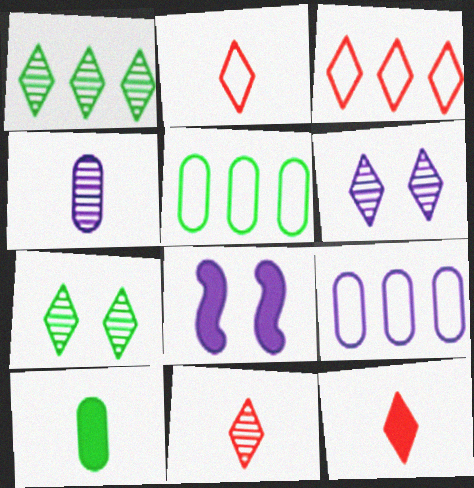[[1, 6, 11], 
[2, 11, 12], 
[5, 8, 11]]